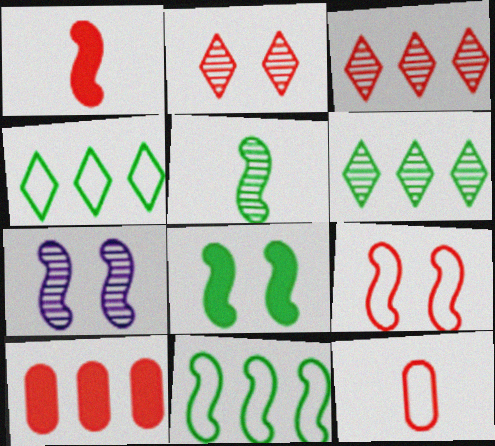[[1, 7, 11], 
[5, 8, 11], 
[7, 8, 9]]